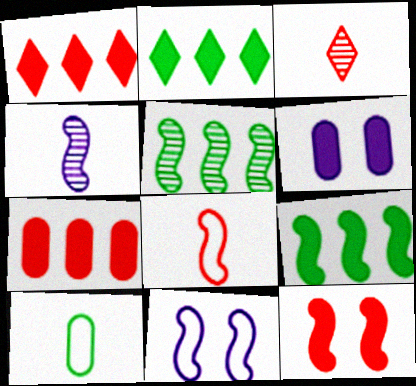[]